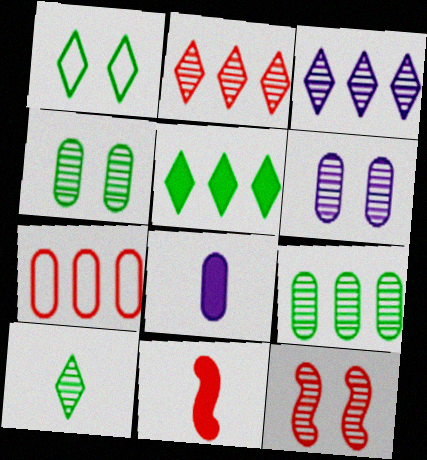[[1, 5, 10], 
[4, 7, 8]]